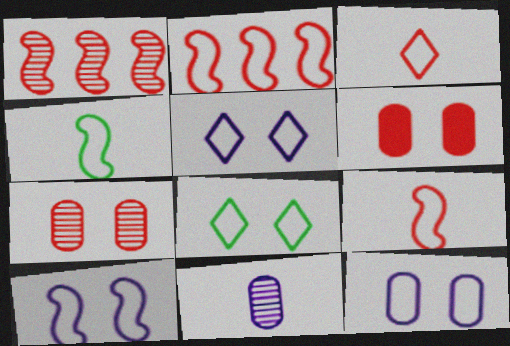[[1, 3, 6], 
[2, 4, 10], 
[5, 10, 12]]